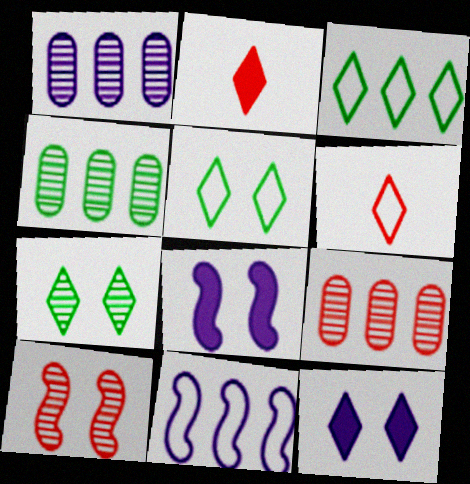[[1, 4, 9], 
[4, 6, 8]]